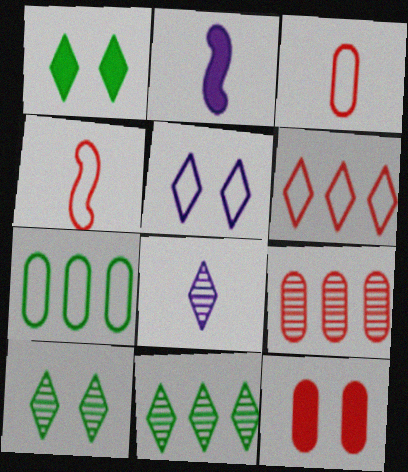[[1, 6, 8], 
[3, 9, 12], 
[4, 5, 7]]